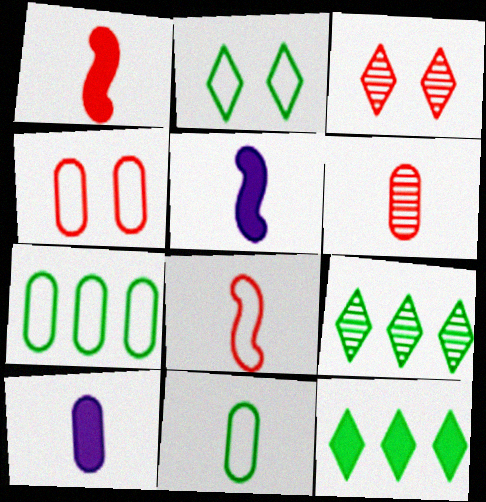[[3, 5, 7], 
[4, 5, 9], 
[6, 10, 11]]